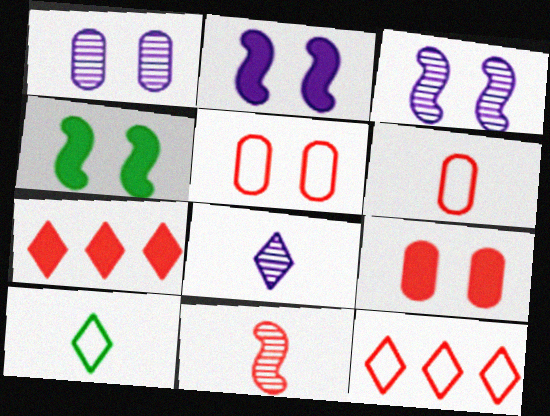[[5, 7, 11], 
[9, 11, 12]]